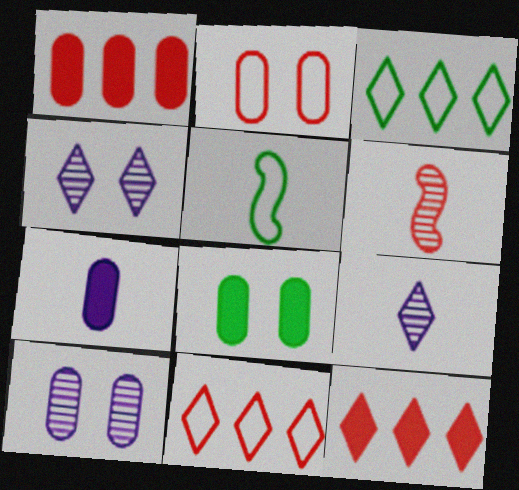[[1, 4, 5], 
[1, 7, 8], 
[2, 6, 12], 
[2, 8, 10], 
[5, 10, 12]]